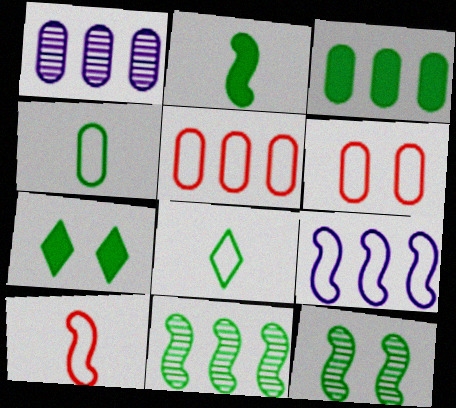[[1, 3, 5], 
[1, 7, 10], 
[2, 3, 7], 
[3, 8, 12], 
[4, 7, 11], 
[6, 8, 9]]